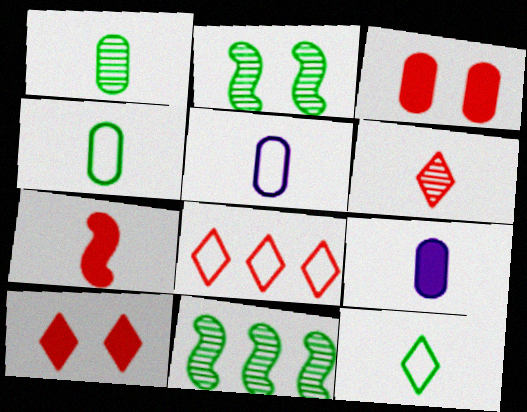[[2, 8, 9], 
[5, 10, 11], 
[6, 8, 10]]